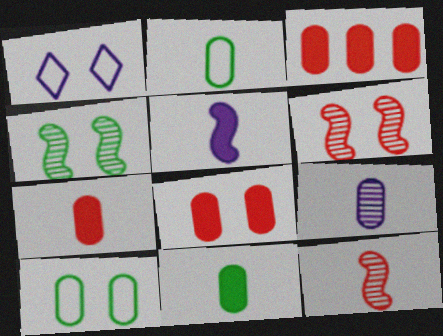[[1, 4, 8], 
[2, 7, 9], 
[3, 7, 8], 
[3, 9, 10]]